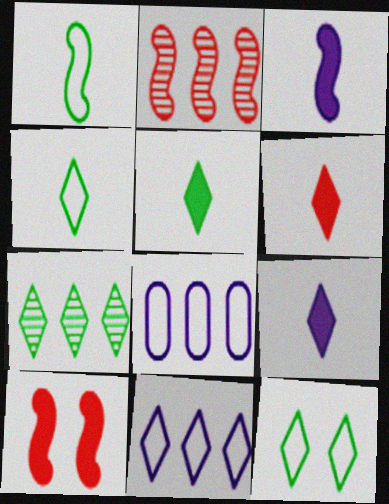[[5, 6, 9], 
[5, 7, 12]]